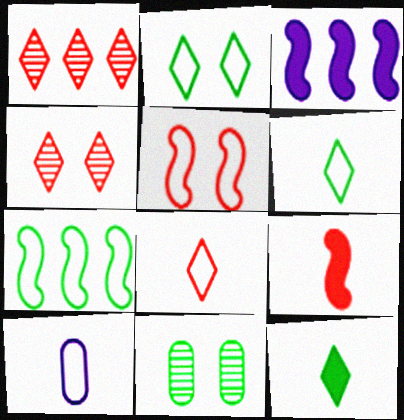[[3, 8, 11], 
[7, 11, 12]]